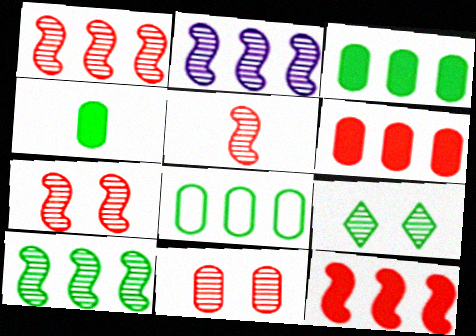[[1, 2, 10], 
[1, 5, 7]]